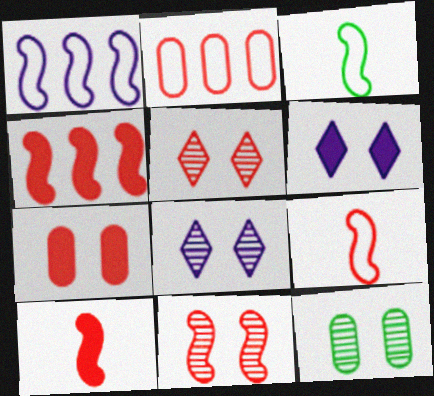[[2, 5, 10], 
[4, 9, 11], 
[8, 11, 12]]